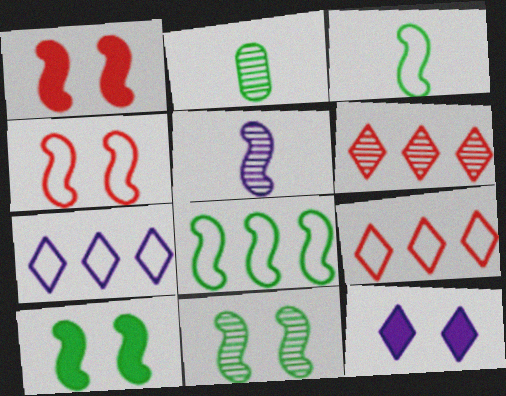[[1, 2, 7], 
[1, 5, 8]]